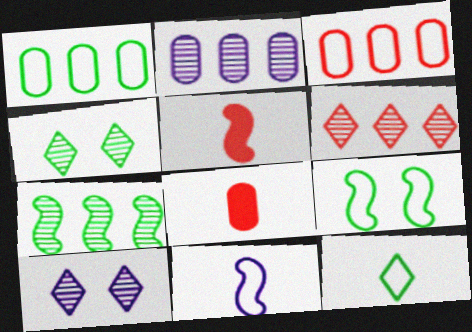[[1, 5, 10], 
[1, 9, 12], 
[2, 6, 7]]